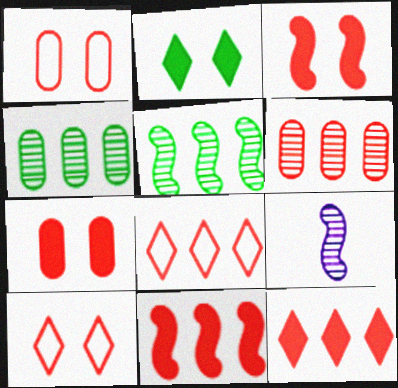[[6, 8, 11]]